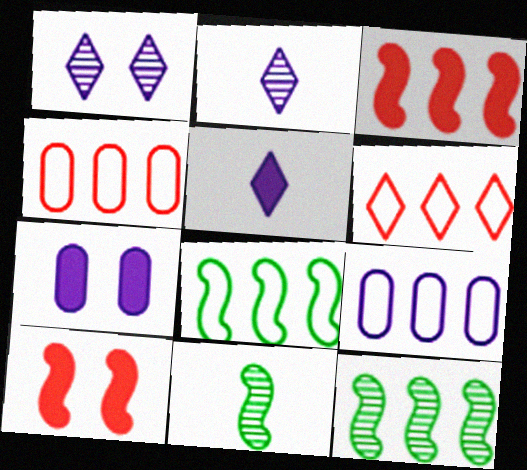[[6, 7, 11], 
[6, 8, 9]]